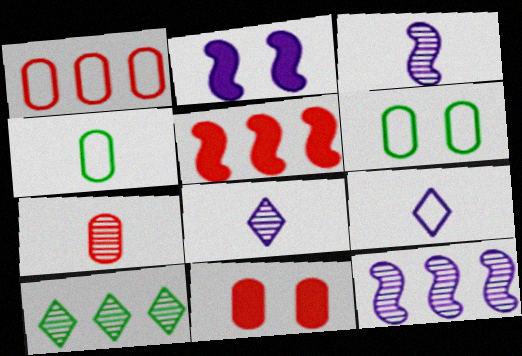[[1, 7, 11], 
[5, 6, 8]]